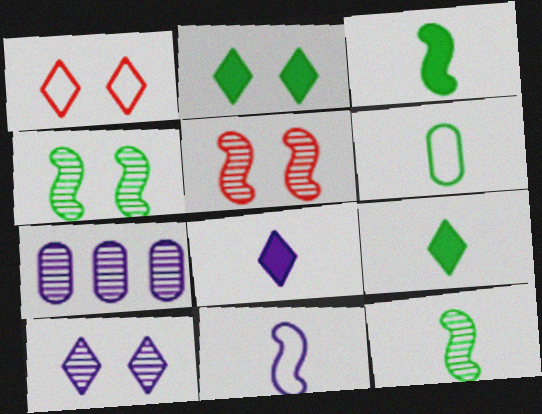[[1, 2, 10], 
[1, 3, 7], 
[6, 9, 12]]